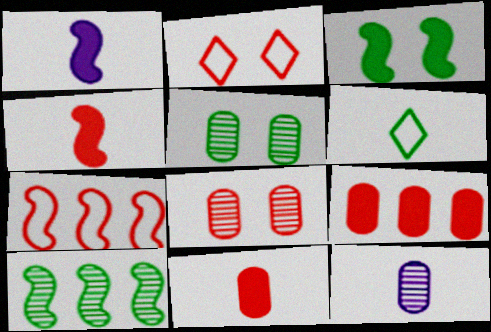[[4, 6, 12]]